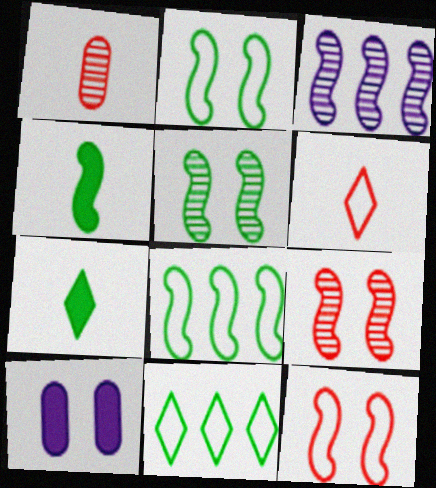[[3, 4, 12], 
[4, 5, 8]]